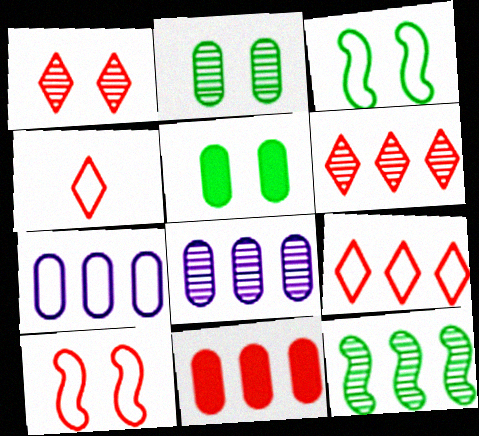[[3, 4, 7], 
[6, 8, 12]]